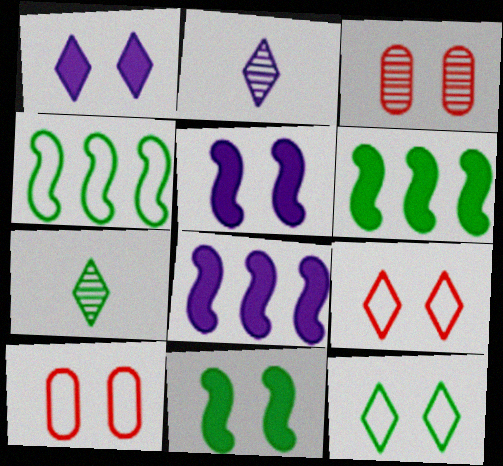[[2, 6, 10], 
[3, 5, 12], 
[7, 8, 10]]